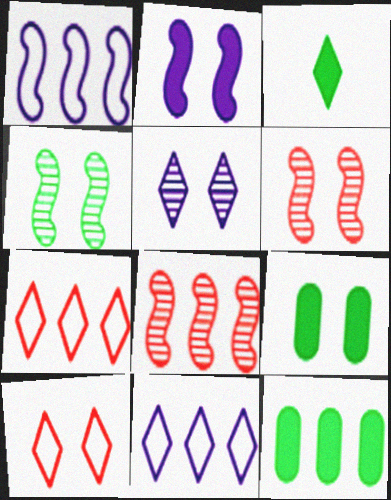[[3, 5, 7], 
[8, 11, 12]]